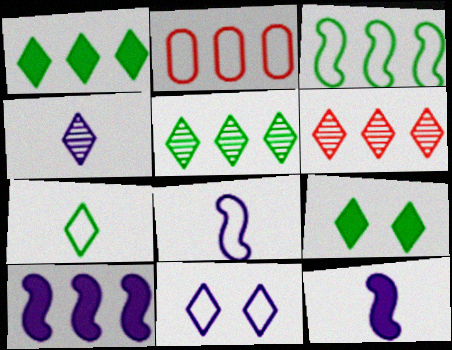[[2, 5, 10], 
[5, 7, 9]]